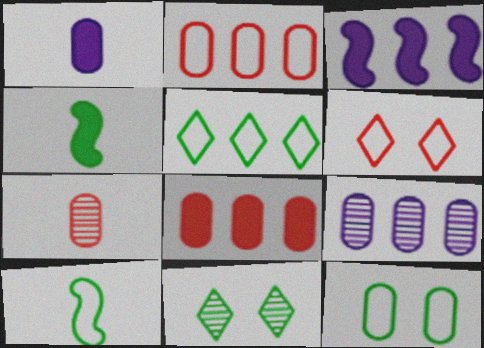[[4, 6, 9], 
[5, 10, 12]]